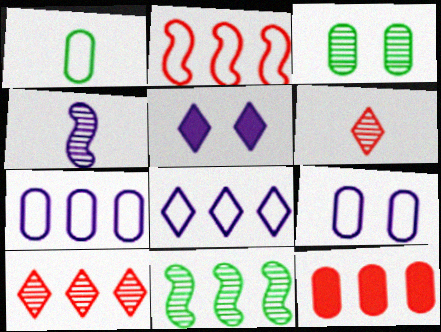[[2, 10, 12], 
[3, 4, 10], 
[4, 5, 7], 
[8, 11, 12]]